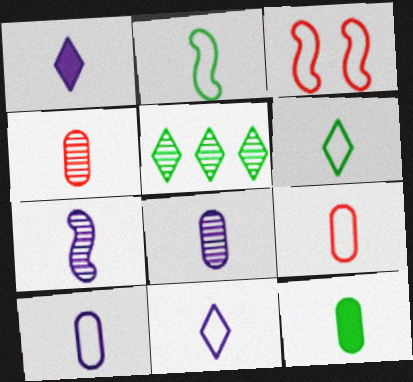[[1, 2, 4], 
[1, 7, 10], 
[2, 9, 11], 
[4, 10, 12], 
[8, 9, 12]]